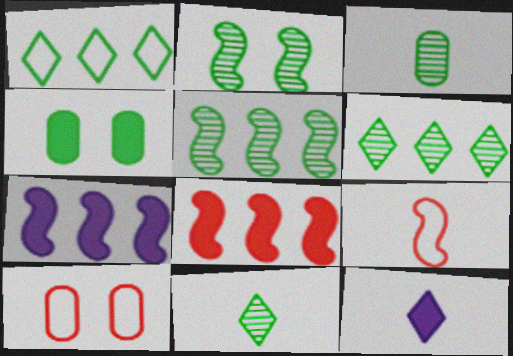[[2, 3, 6], 
[2, 7, 9], 
[3, 9, 12], 
[4, 8, 12], 
[5, 10, 12], 
[7, 10, 11]]